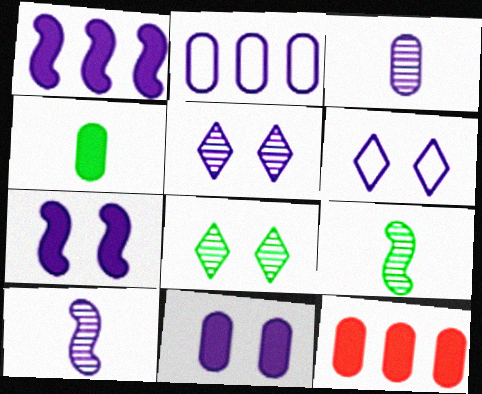[[1, 3, 6], 
[2, 3, 11], 
[4, 11, 12], 
[6, 9, 12]]